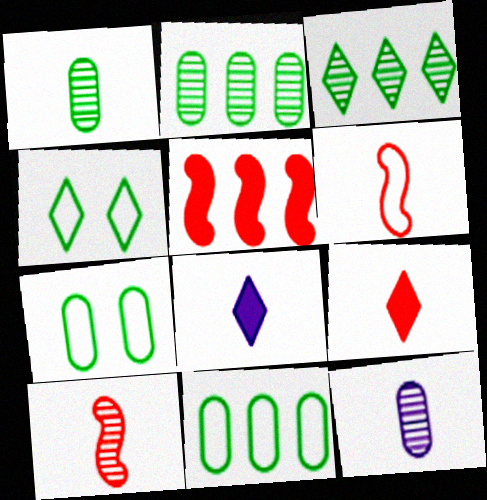[[1, 6, 8], 
[4, 5, 12]]